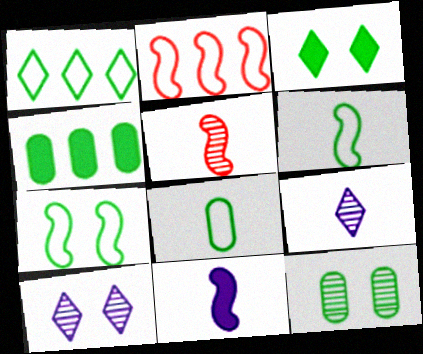[[1, 7, 8], 
[3, 7, 12], 
[4, 8, 12], 
[5, 6, 11]]